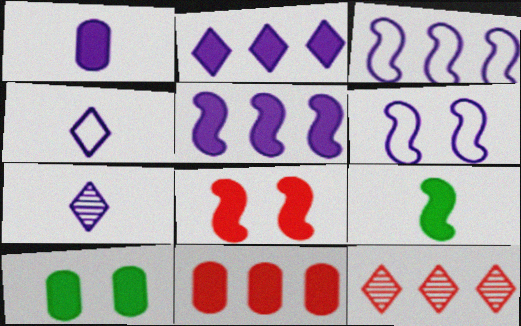[[1, 10, 11], 
[5, 8, 9]]